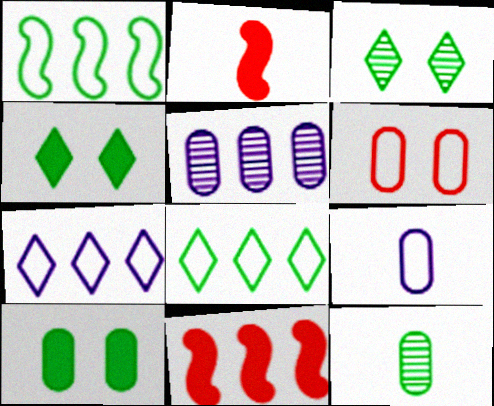[[1, 4, 12], 
[3, 9, 11], 
[5, 8, 11]]